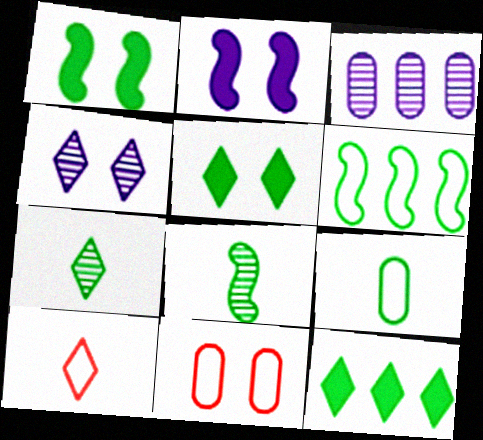[[1, 3, 10], 
[1, 4, 11], 
[1, 6, 8], 
[4, 10, 12]]